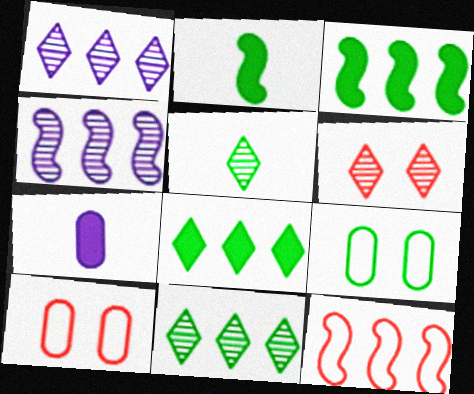[[1, 2, 10], 
[1, 5, 6], 
[2, 9, 11], 
[3, 4, 12], 
[3, 5, 9]]